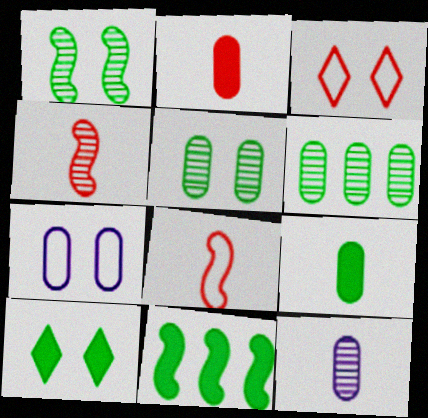[[2, 6, 7], 
[3, 11, 12], 
[9, 10, 11]]